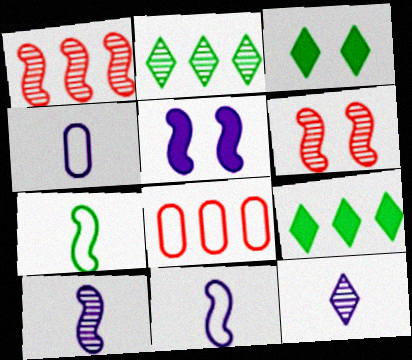[[1, 3, 4], 
[1, 5, 7], 
[3, 8, 10], 
[4, 6, 9]]